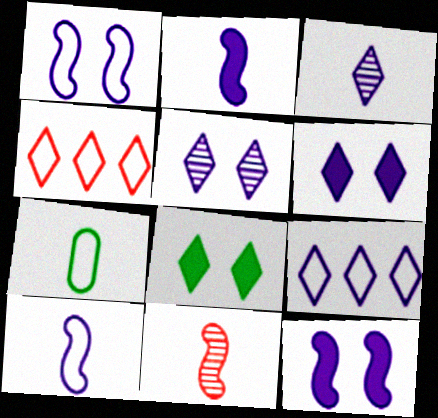[[1, 4, 7], 
[3, 4, 8], 
[3, 6, 9]]